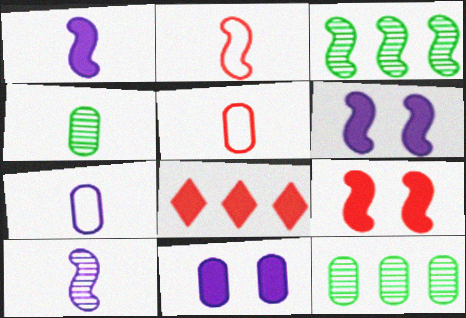[[2, 3, 6], 
[5, 11, 12]]